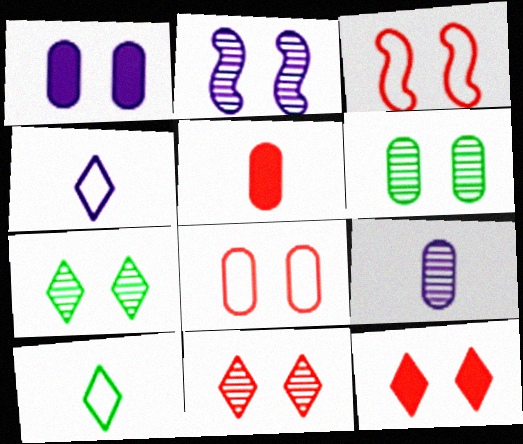[[1, 3, 7], 
[1, 6, 8], 
[2, 6, 11]]